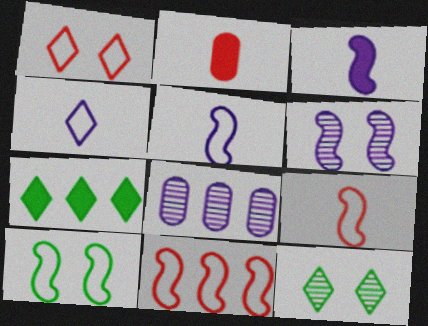[[5, 10, 11], 
[7, 8, 11]]